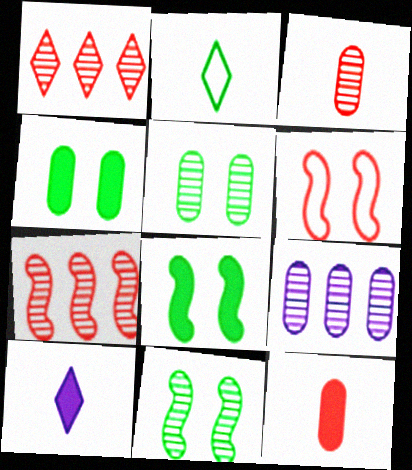[[1, 6, 12], 
[3, 5, 9]]